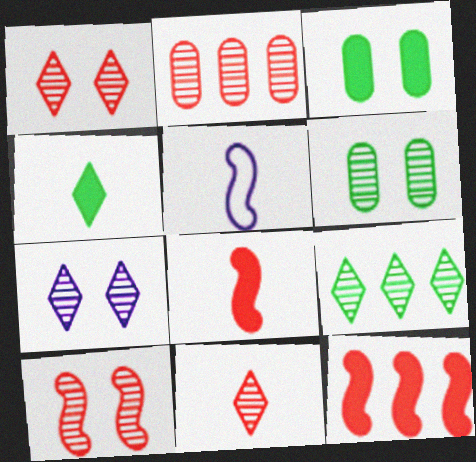[[2, 10, 11], 
[6, 7, 10], 
[7, 9, 11]]